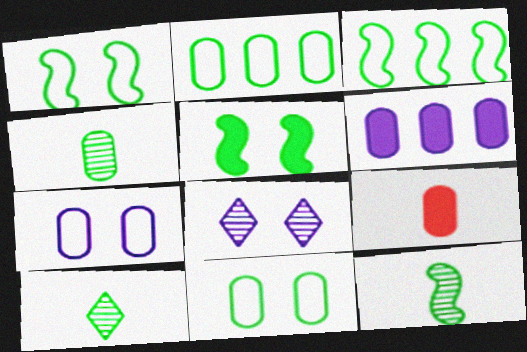[[2, 5, 10], 
[3, 5, 12], 
[3, 8, 9], 
[4, 10, 12]]